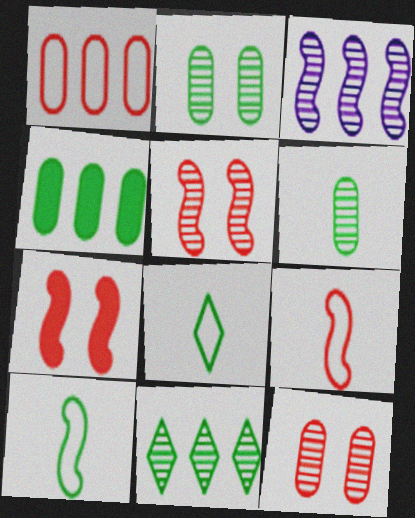[[3, 7, 10]]